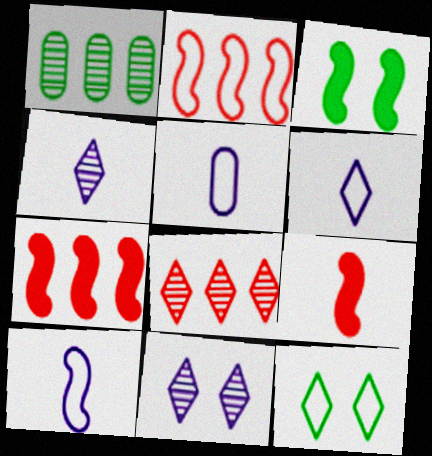[[2, 5, 12], 
[3, 5, 8], 
[5, 6, 10]]